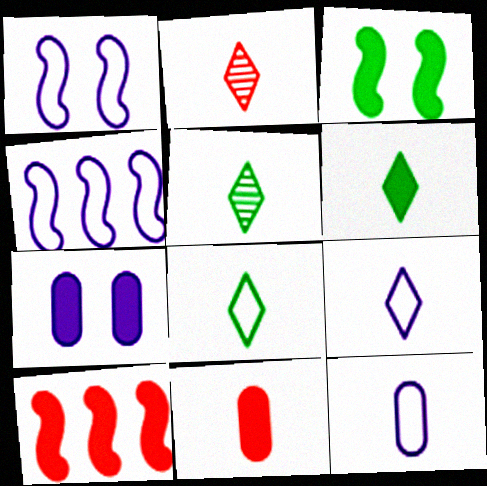[[2, 6, 9], 
[5, 6, 8], 
[6, 7, 10]]